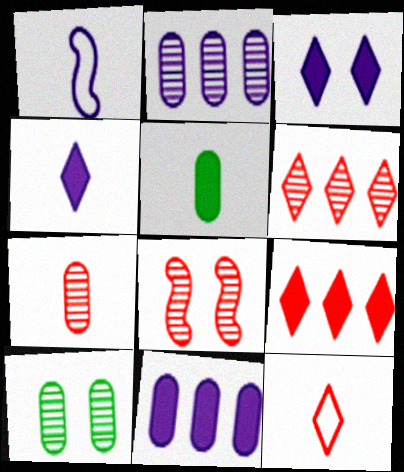[[1, 2, 3], 
[1, 9, 10], 
[2, 7, 10], 
[6, 7, 8]]